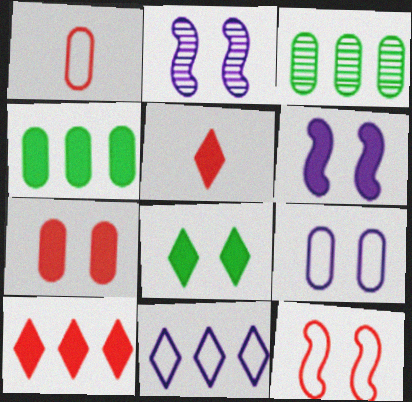[[4, 5, 6], 
[6, 7, 8]]